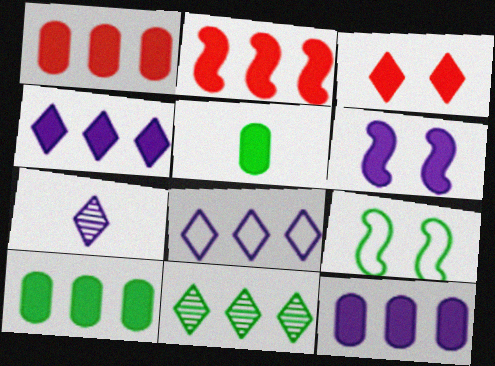[[1, 7, 9], 
[1, 10, 12], 
[2, 4, 10], 
[5, 9, 11]]